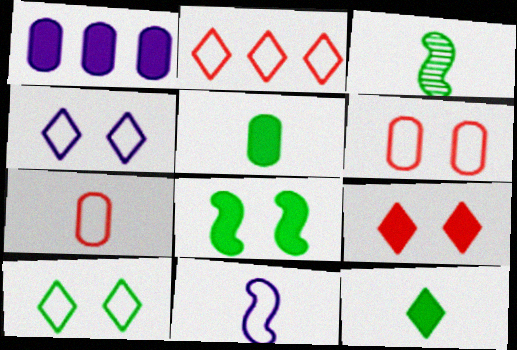[]